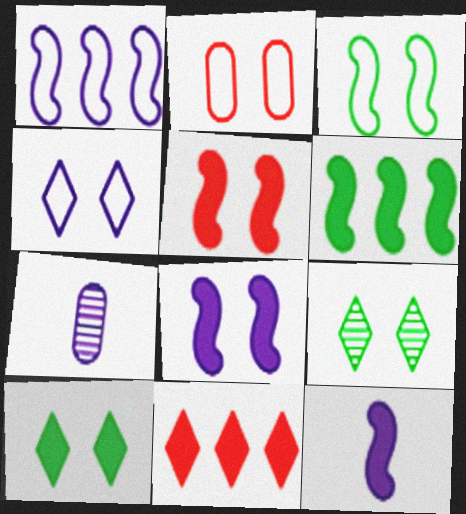[[2, 3, 4], 
[2, 8, 9], 
[3, 7, 11], 
[5, 6, 12]]